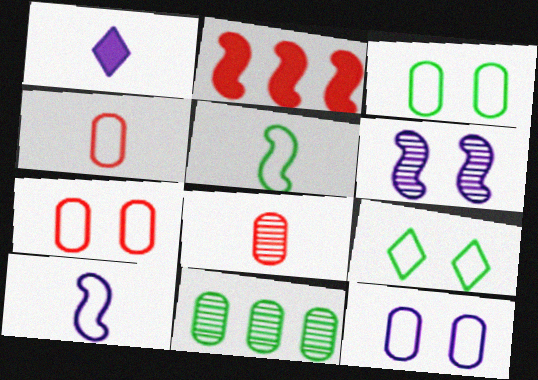[[1, 5, 8], 
[2, 5, 6], 
[3, 7, 12]]